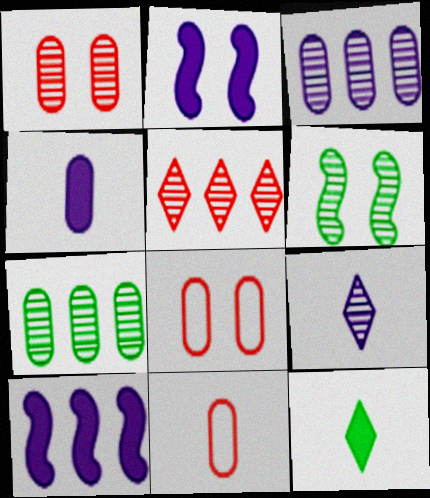[[4, 7, 8]]